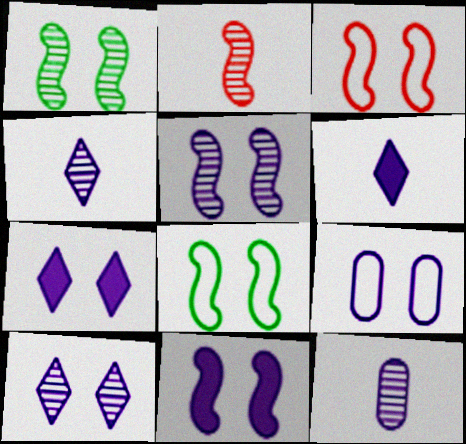[[1, 3, 11], 
[5, 7, 9], 
[9, 10, 11]]